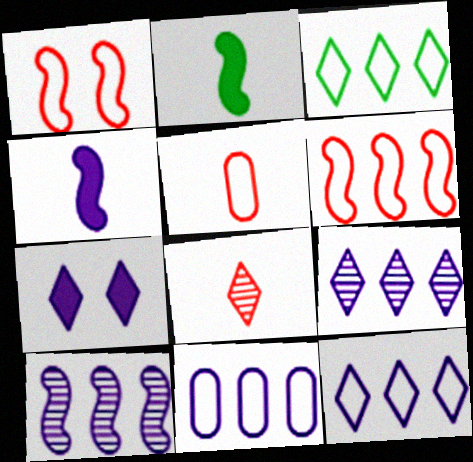[[1, 2, 10], 
[3, 6, 11], 
[3, 7, 8]]